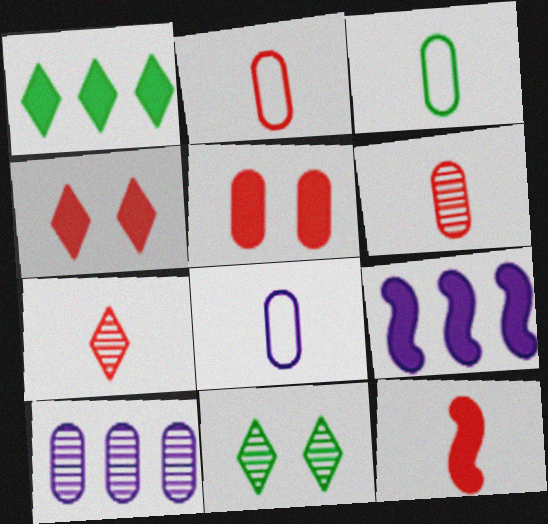[[2, 3, 8], 
[2, 7, 12], 
[2, 9, 11], 
[3, 5, 10]]